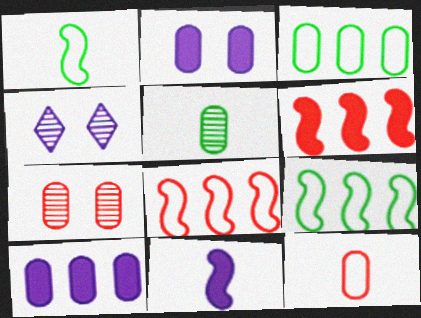[]